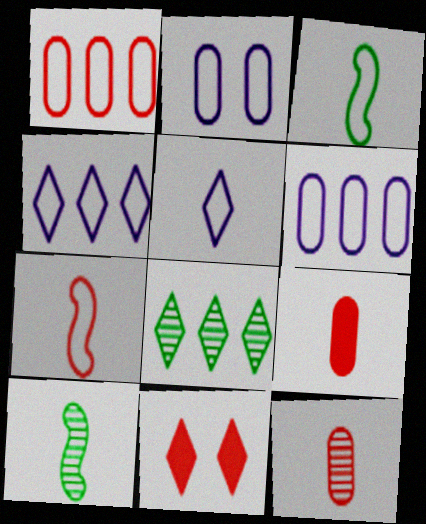[[5, 8, 11], 
[5, 9, 10], 
[6, 10, 11]]